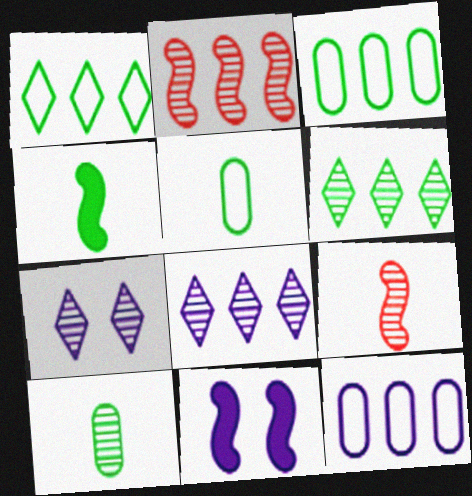[[2, 7, 10]]